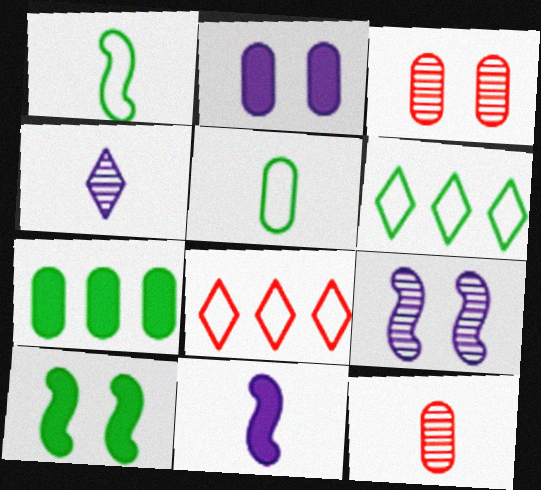[[3, 6, 11]]